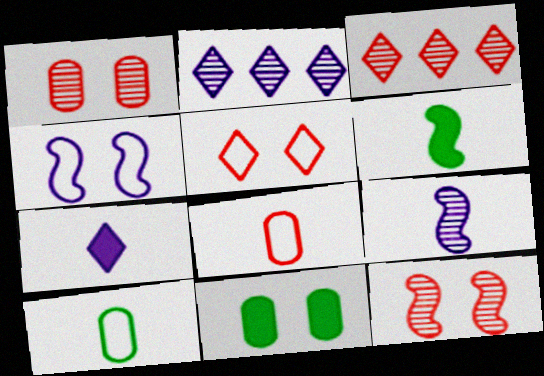[]